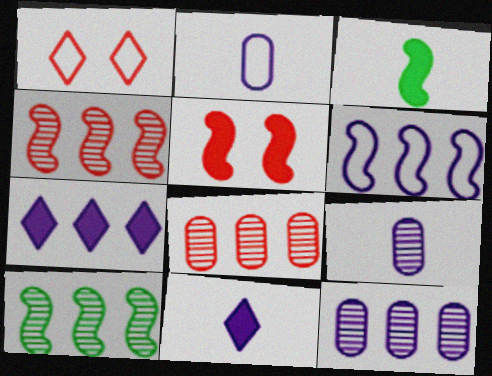[[1, 3, 12], 
[6, 7, 12]]